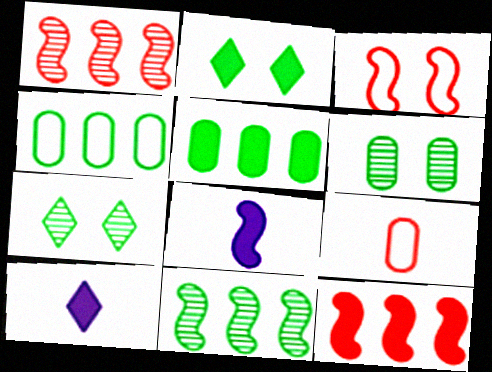[[3, 8, 11]]